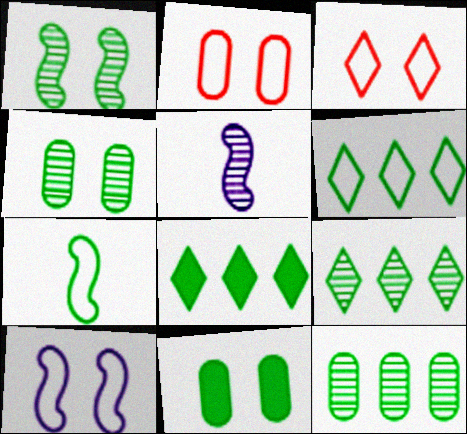[[2, 5, 8], 
[4, 7, 8], 
[6, 8, 9], 
[7, 9, 11]]